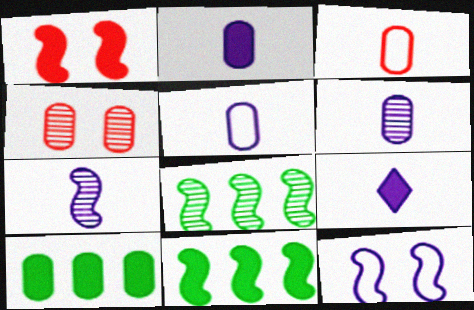[[1, 9, 10], 
[2, 5, 6], 
[4, 5, 10], 
[5, 7, 9]]